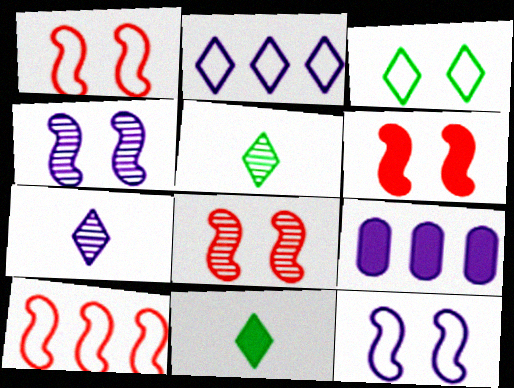[[1, 5, 9], 
[1, 6, 8], 
[6, 9, 11], 
[7, 9, 12]]